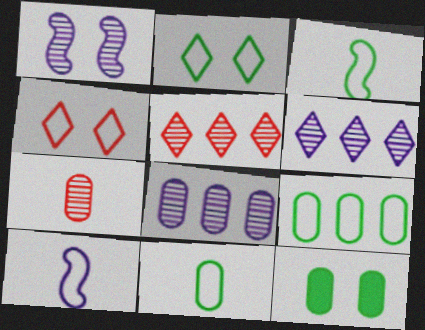[[1, 4, 12], 
[2, 3, 9], 
[4, 9, 10], 
[5, 10, 12]]